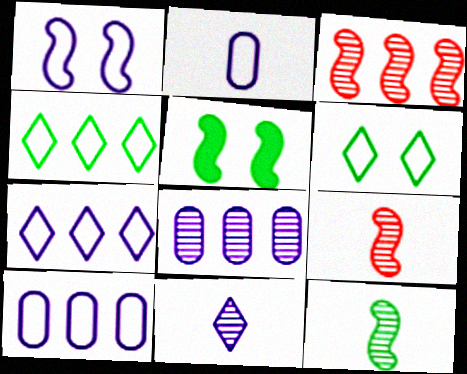[[1, 2, 7]]